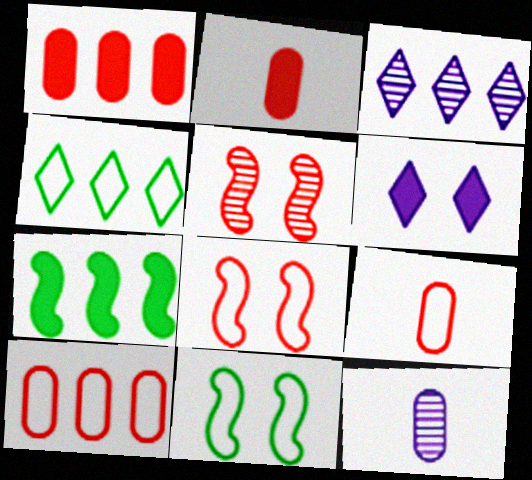[[2, 3, 11], 
[2, 6, 7], 
[3, 7, 10]]